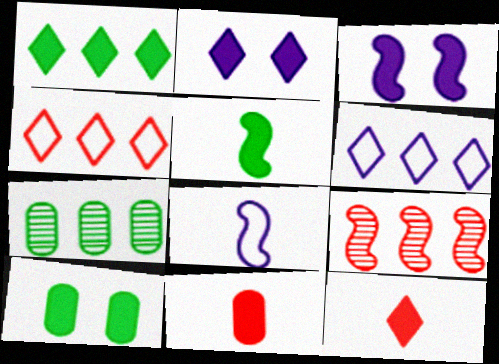[[1, 2, 12], 
[1, 3, 11], 
[1, 5, 10]]